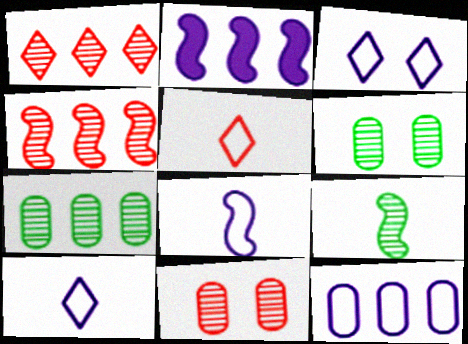[[2, 5, 6], 
[3, 8, 12]]